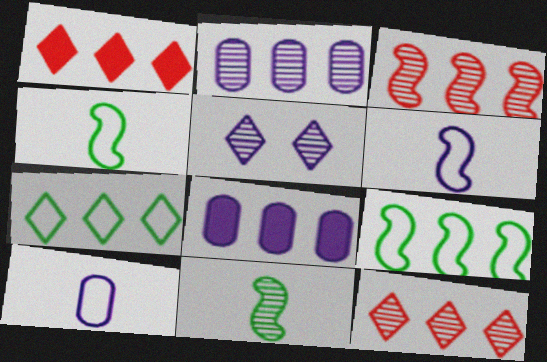[[1, 2, 9], 
[3, 7, 8], 
[5, 6, 8], 
[8, 9, 12]]